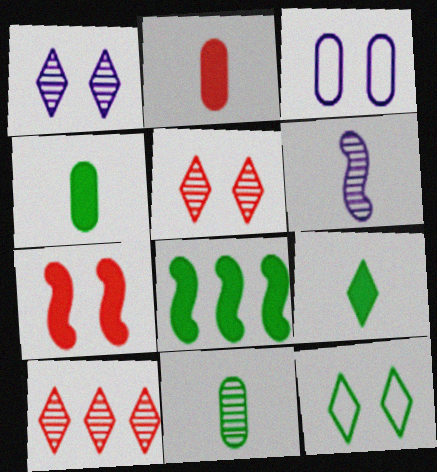[[8, 11, 12]]